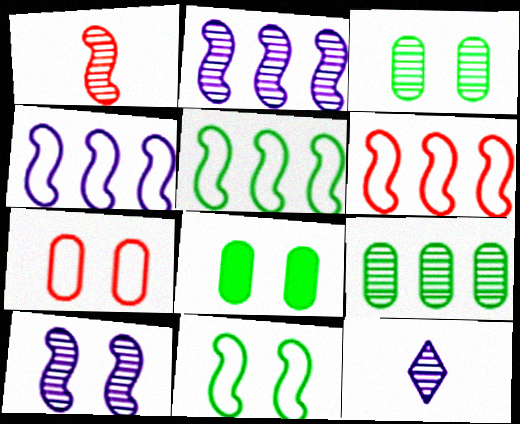[[4, 5, 6], 
[6, 8, 12]]